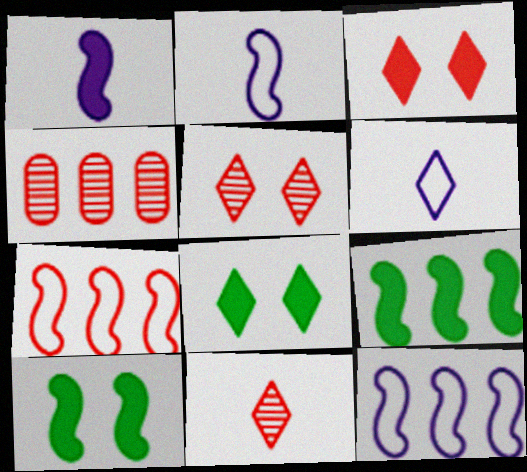[[2, 4, 8], 
[4, 6, 10]]